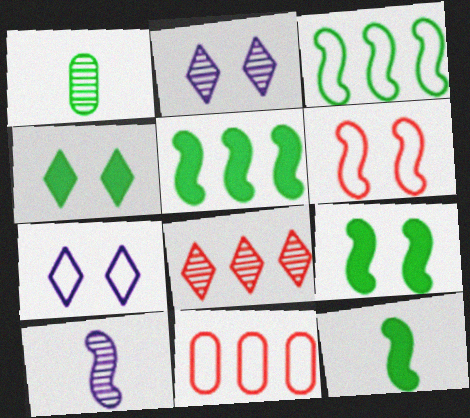[[1, 3, 4], 
[2, 11, 12], 
[4, 10, 11], 
[5, 6, 10], 
[5, 9, 12]]